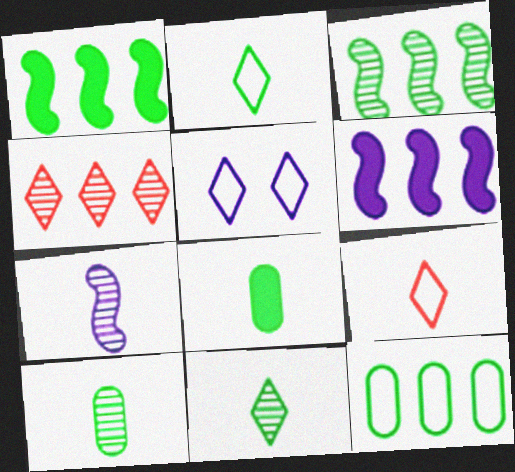[[4, 6, 12], 
[7, 8, 9]]